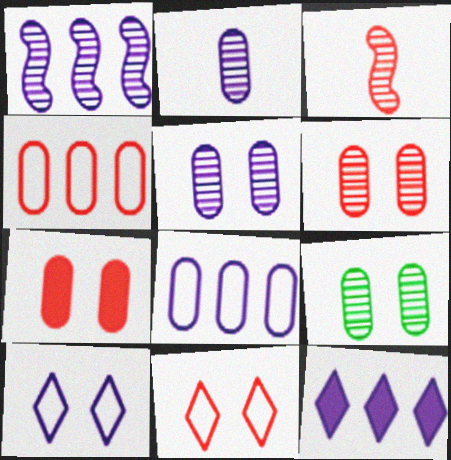[[1, 8, 12], 
[5, 6, 9]]